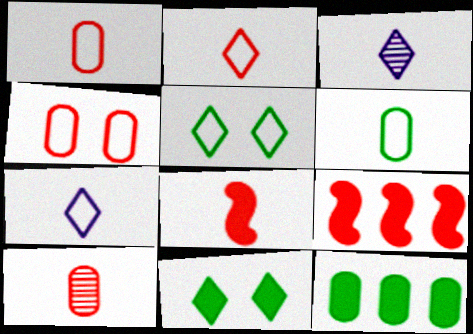[[2, 8, 10], 
[3, 6, 8]]